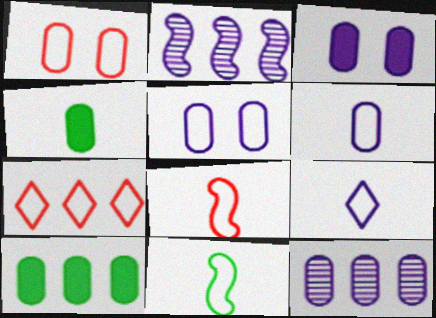[[1, 4, 12], 
[1, 7, 8], 
[2, 3, 9], 
[2, 7, 10], 
[3, 6, 12], 
[5, 7, 11]]